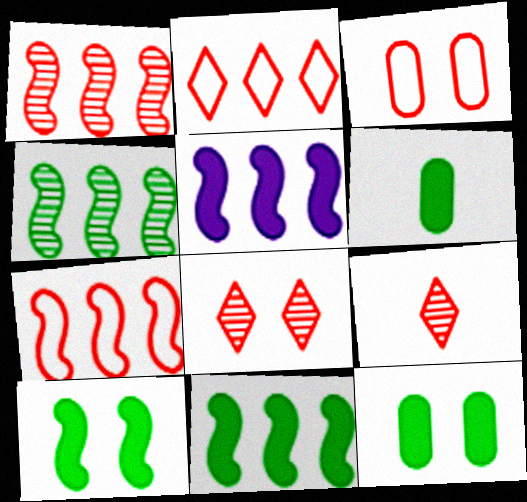[[4, 5, 7]]